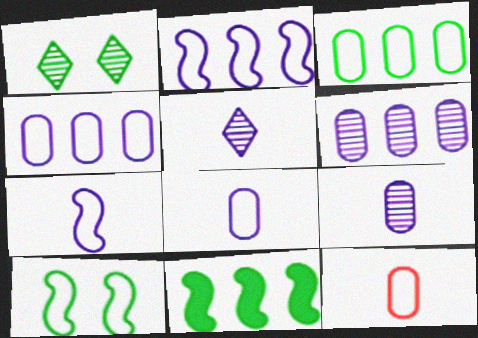[]